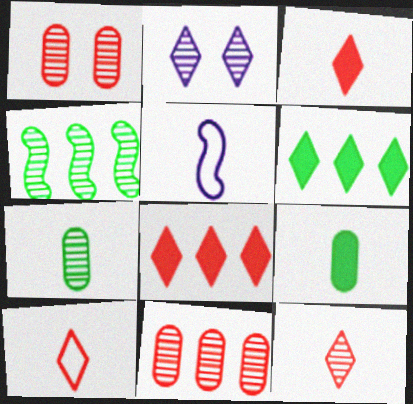[[1, 5, 6], 
[2, 6, 10], 
[3, 5, 7], 
[3, 10, 12], 
[5, 9, 12]]